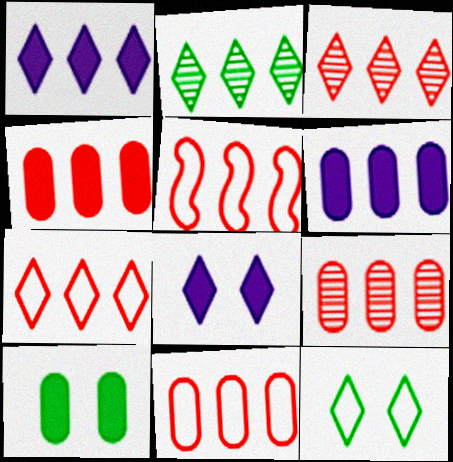[[1, 2, 7], 
[2, 5, 6], 
[3, 4, 5], 
[4, 9, 11], 
[5, 7, 11]]